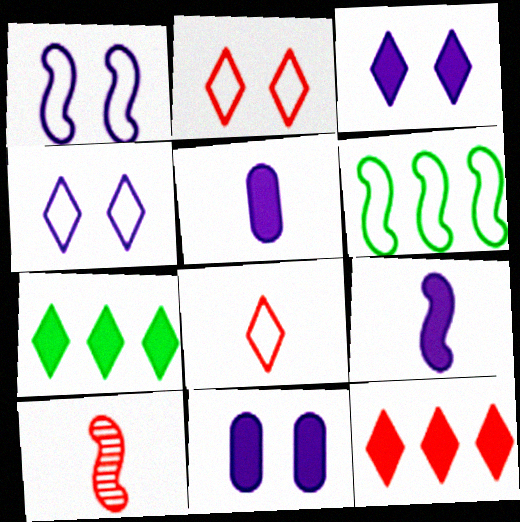[]